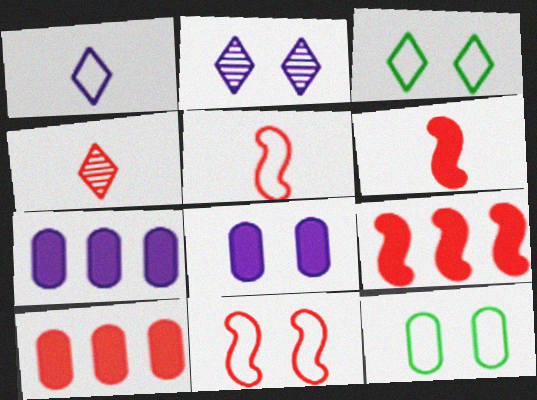[[4, 10, 11]]